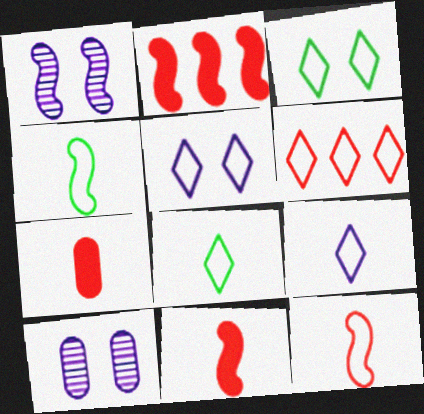[[1, 2, 4], 
[2, 8, 10], 
[3, 6, 9], 
[5, 6, 8]]